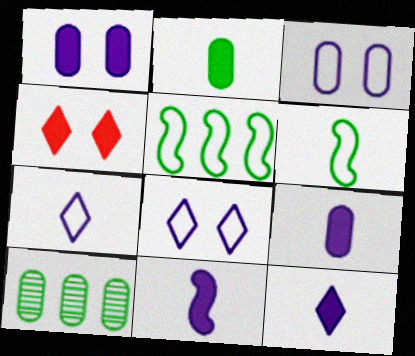[[9, 11, 12]]